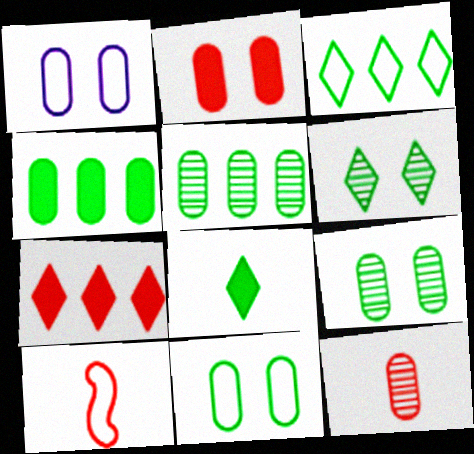[[1, 2, 9], 
[1, 3, 10], 
[1, 4, 12], 
[3, 6, 8]]